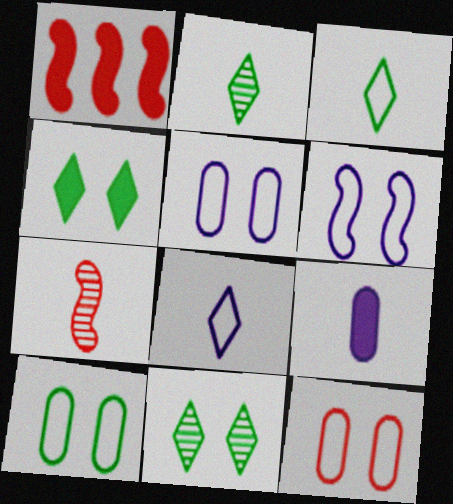[[1, 2, 5], 
[1, 4, 9], 
[3, 7, 9], 
[5, 10, 12]]